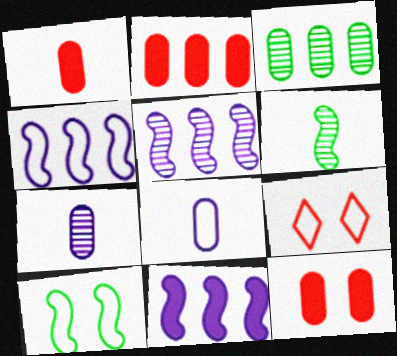[[1, 2, 12], 
[3, 8, 12], 
[4, 5, 11]]